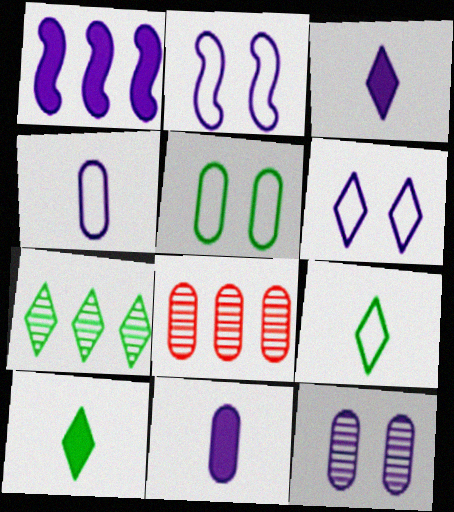[[2, 8, 10], 
[5, 8, 11]]